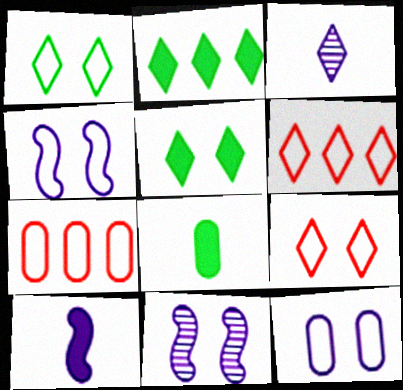[[2, 3, 9], 
[3, 5, 6], 
[6, 8, 11]]